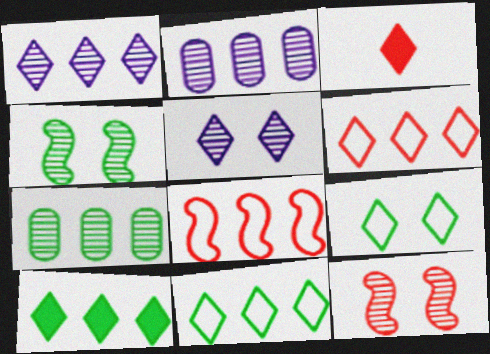[[1, 3, 9], 
[1, 6, 10], 
[2, 8, 10], 
[3, 5, 11]]